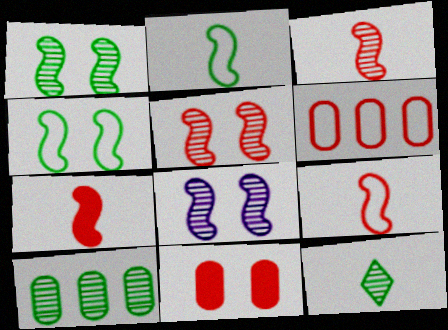[[1, 5, 8], 
[1, 10, 12], 
[3, 7, 9]]